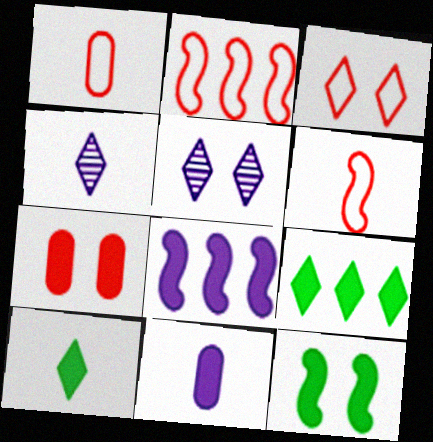[[1, 2, 3], 
[3, 4, 9], 
[7, 8, 10]]